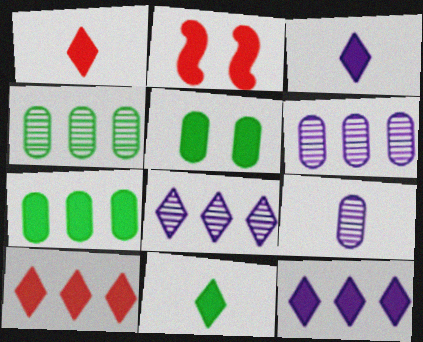[[1, 3, 11], 
[2, 3, 7]]